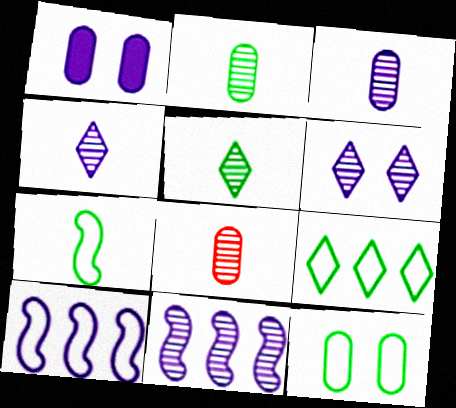[[1, 4, 10], 
[2, 3, 8], 
[3, 6, 11], 
[7, 9, 12]]